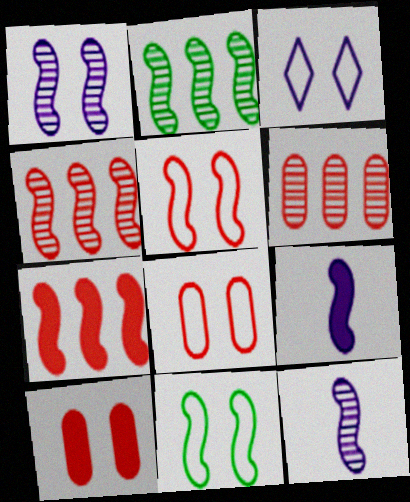[[2, 5, 9], 
[3, 8, 11], 
[4, 9, 11], 
[7, 11, 12]]